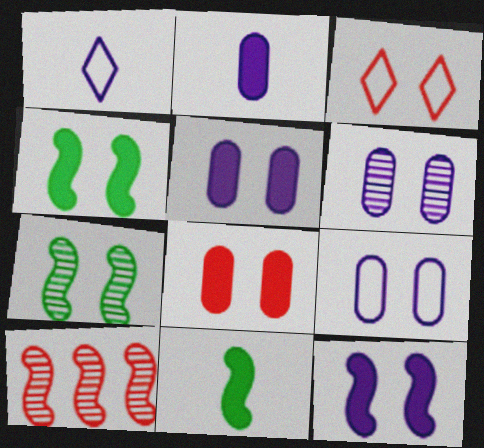[[3, 4, 6], 
[3, 5, 7], 
[5, 6, 9]]